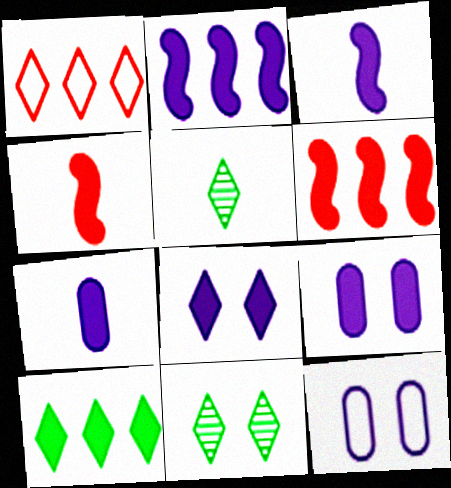[[1, 5, 8], 
[2, 7, 8], 
[4, 9, 10], 
[5, 6, 12]]